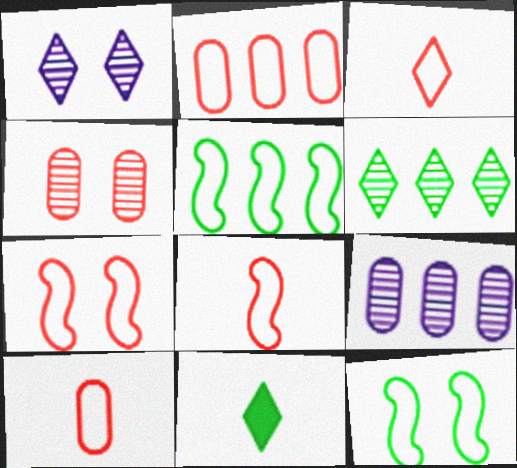[[2, 3, 7], 
[3, 8, 10], 
[7, 9, 11]]